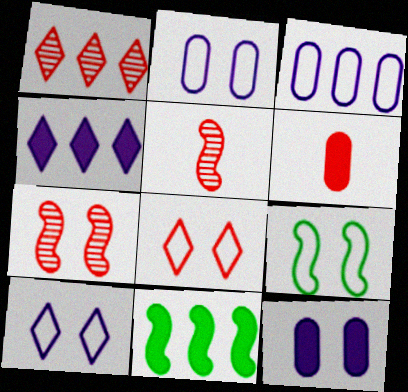[[1, 3, 11], 
[2, 8, 9]]